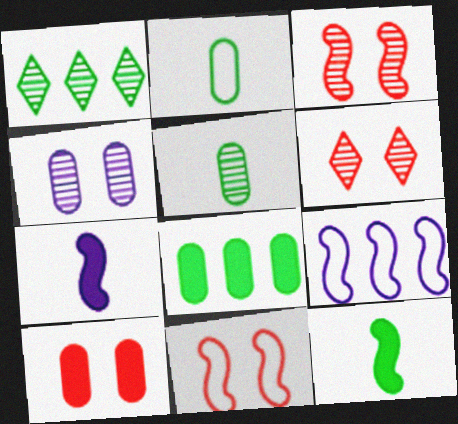[[3, 9, 12], 
[6, 10, 11]]